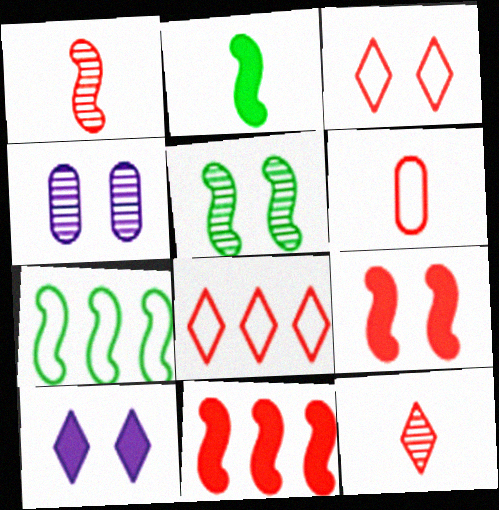[[2, 4, 8], 
[2, 5, 7]]